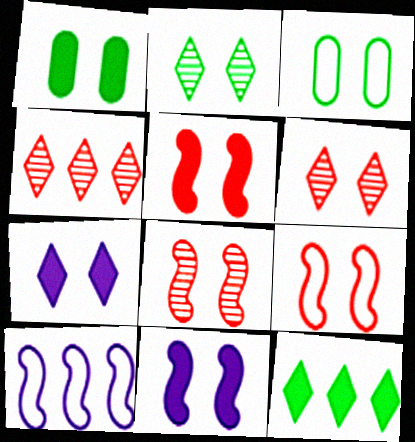[[1, 5, 7], 
[3, 6, 11], 
[3, 7, 8], 
[5, 8, 9]]